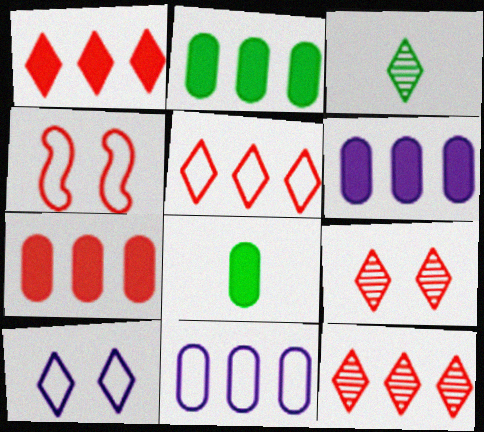[[1, 3, 10], 
[1, 5, 12], 
[2, 6, 7], 
[3, 4, 6]]